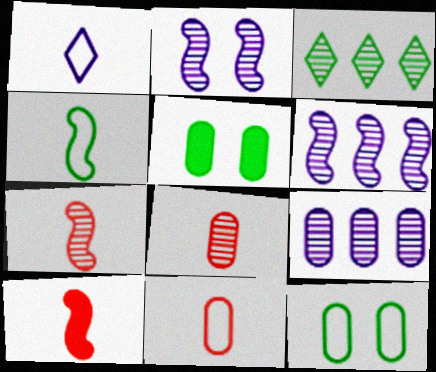[[1, 4, 11], 
[2, 3, 8], 
[3, 4, 5], 
[5, 9, 11]]